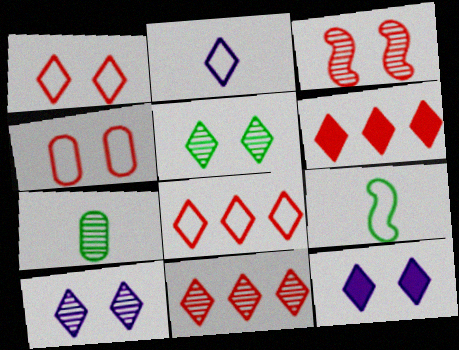[[1, 5, 12], 
[2, 5, 6], 
[6, 8, 11]]